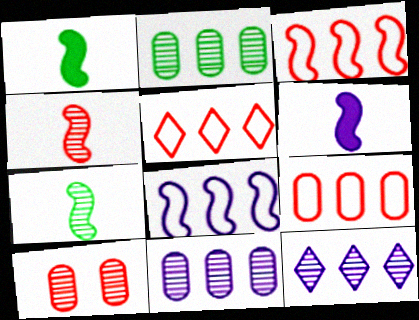[[3, 5, 9], 
[7, 10, 12]]